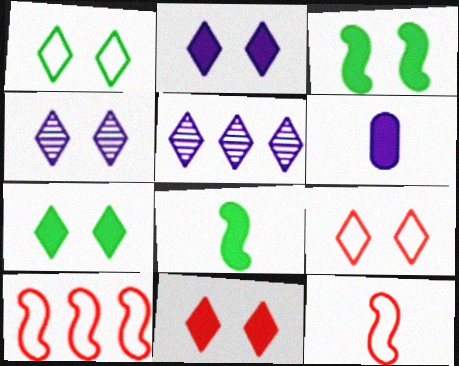[[1, 4, 11], 
[2, 7, 11], 
[4, 7, 9]]